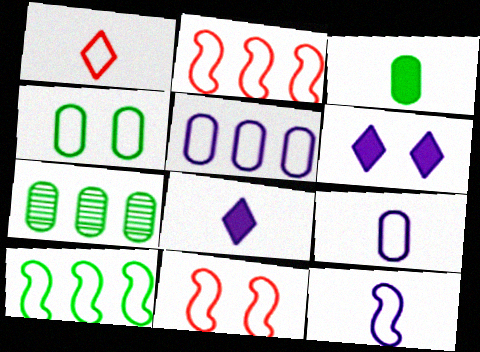[[3, 4, 7], 
[7, 8, 11], 
[10, 11, 12]]